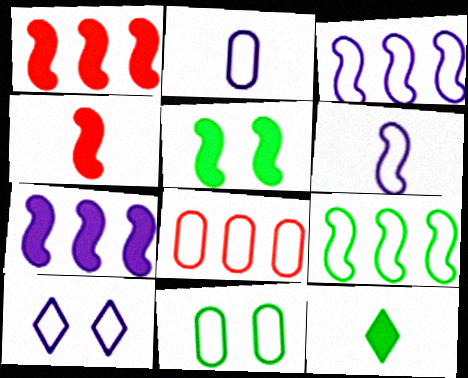[[2, 3, 10], 
[2, 8, 11], 
[4, 5, 7]]